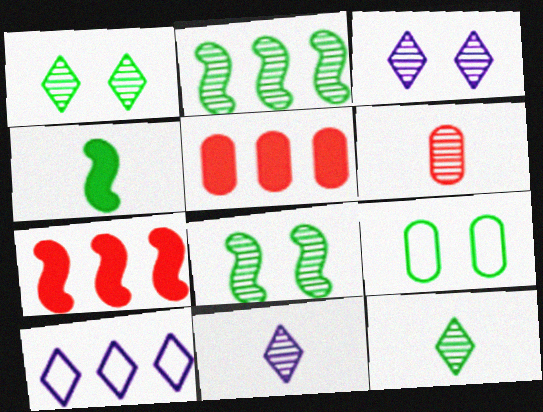[[2, 3, 6], 
[2, 5, 10], 
[7, 9, 11]]